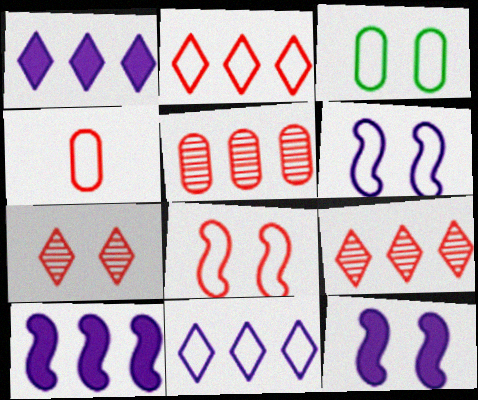[[2, 4, 8], 
[3, 7, 12]]